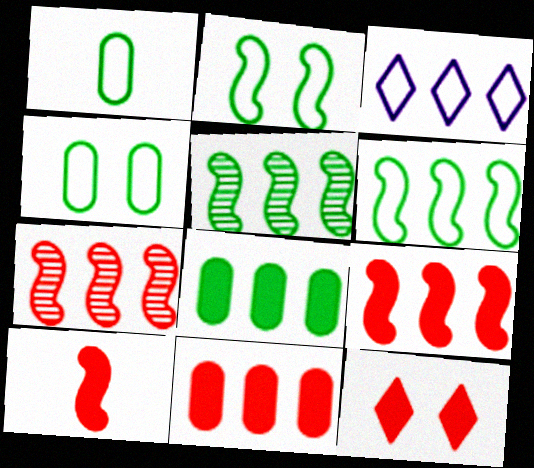[[3, 5, 11], 
[3, 7, 8], 
[10, 11, 12]]